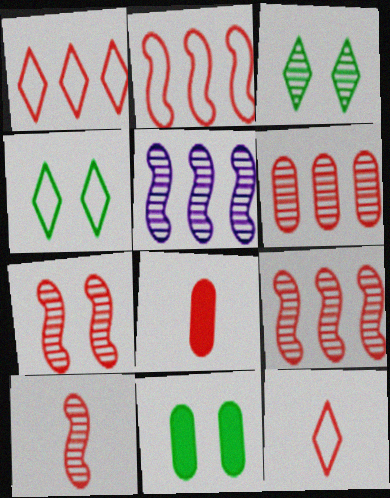[[1, 7, 8], 
[4, 5, 8], 
[5, 11, 12], 
[7, 9, 10], 
[8, 10, 12]]